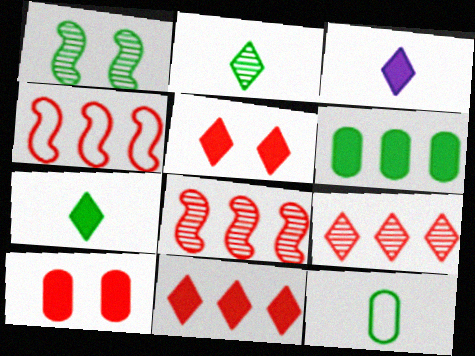[]